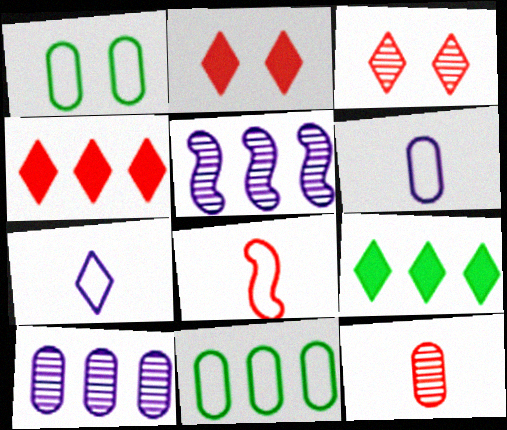[[3, 7, 9], 
[4, 5, 11]]